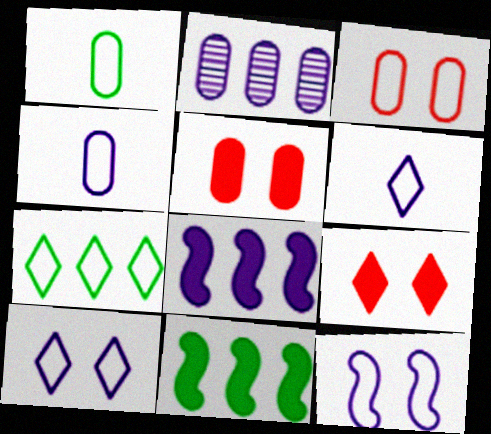[[1, 2, 5]]